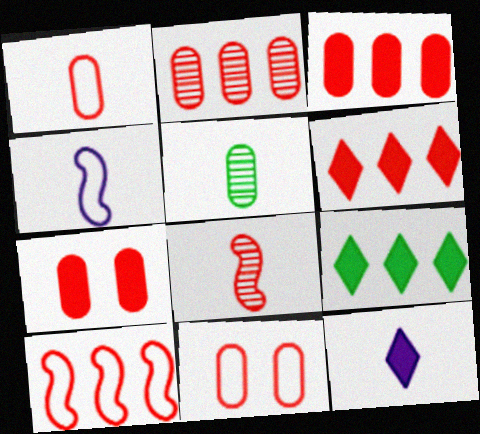[[1, 2, 7], 
[2, 6, 10], 
[6, 8, 11]]